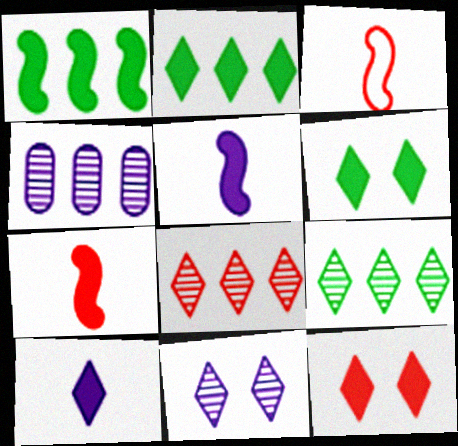[[2, 10, 12], 
[3, 4, 6]]